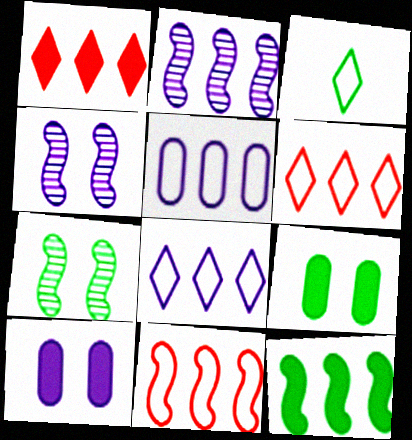[[2, 11, 12]]